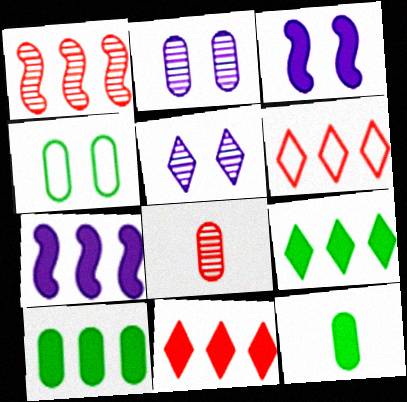[[3, 11, 12], 
[7, 10, 11]]